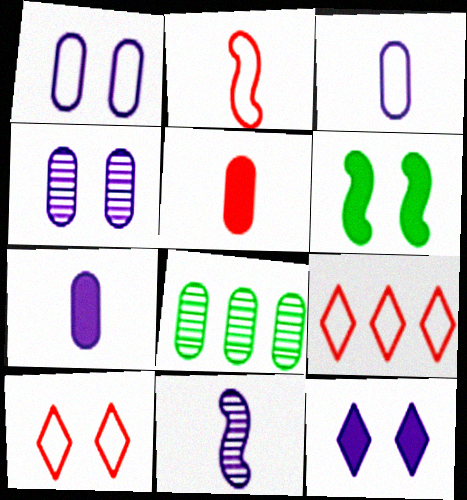[[1, 5, 8], 
[2, 8, 12], 
[4, 6, 10]]